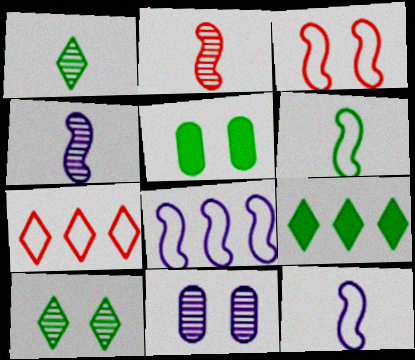[[3, 6, 8], 
[4, 5, 7]]